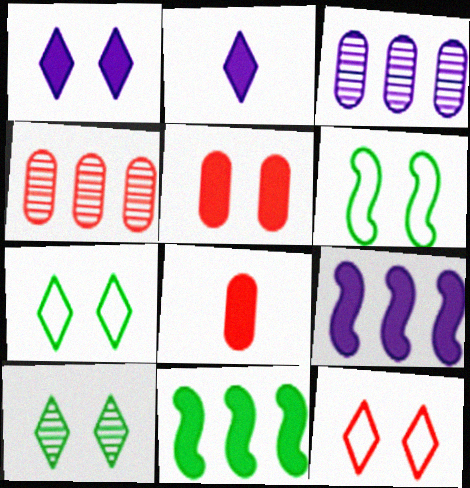[[1, 8, 11], 
[1, 10, 12], 
[2, 4, 6], 
[2, 5, 11]]